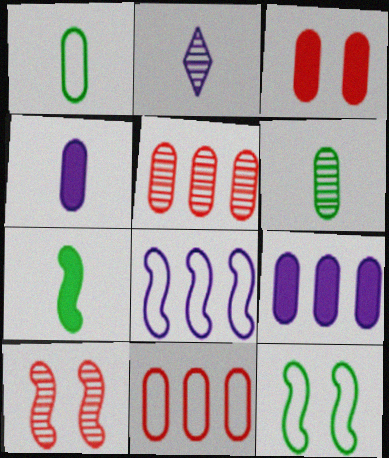[[7, 8, 10]]